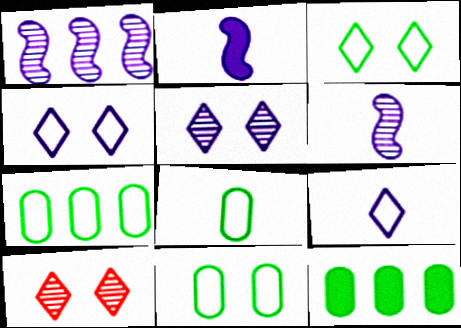[[2, 7, 10], 
[7, 8, 11]]